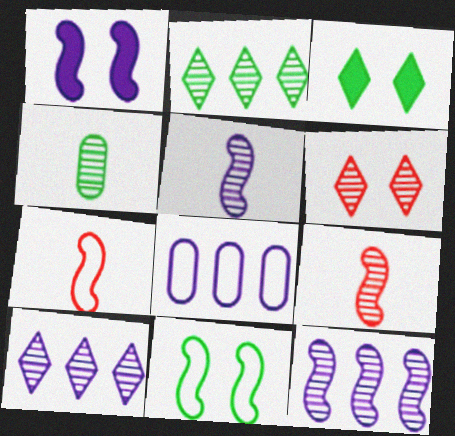[[3, 8, 9], 
[4, 6, 12]]